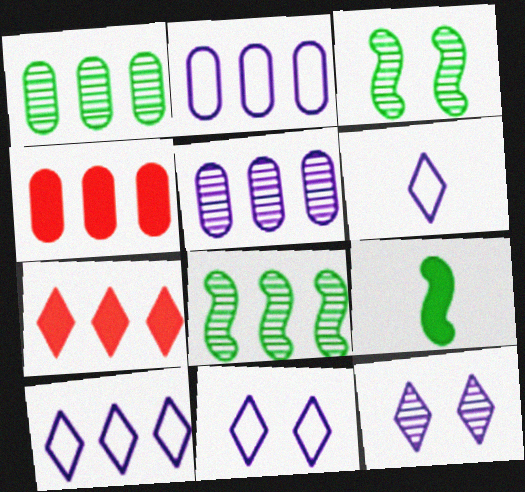[[1, 2, 4], 
[2, 7, 8], 
[3, 4, 6], 
[4, 8, 10], 
[6, 10, 11]]